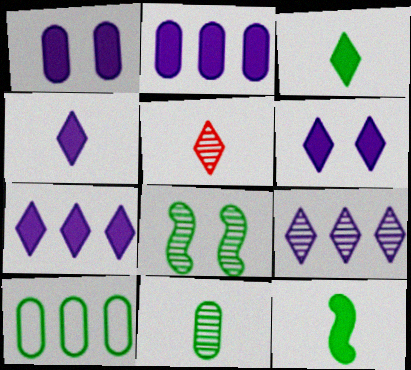[[3, 8, 10], 
[4, 6, 7]]